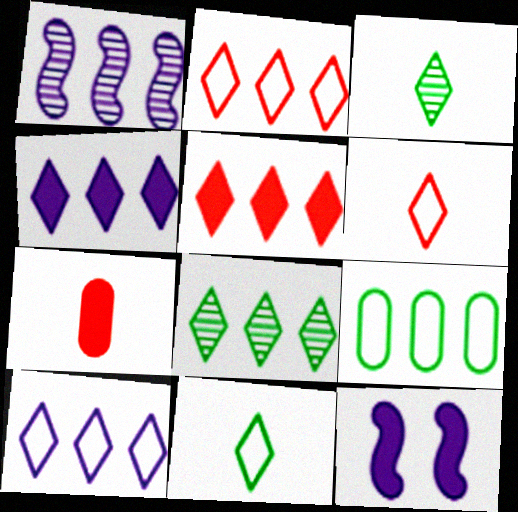[[1, 5, 9], 
[2, 4, 8], 
[5, 8, 10]]